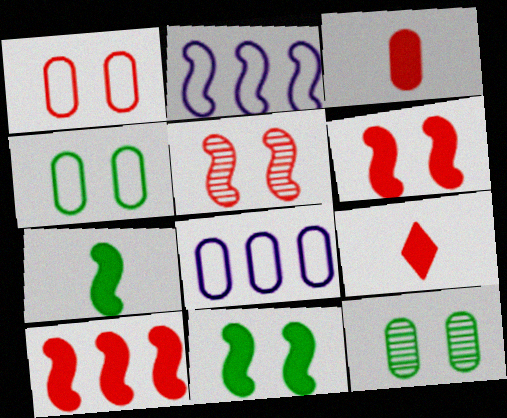[[2, 5, 7], 
[2, 9, 12], 
[3, 8, 12]]